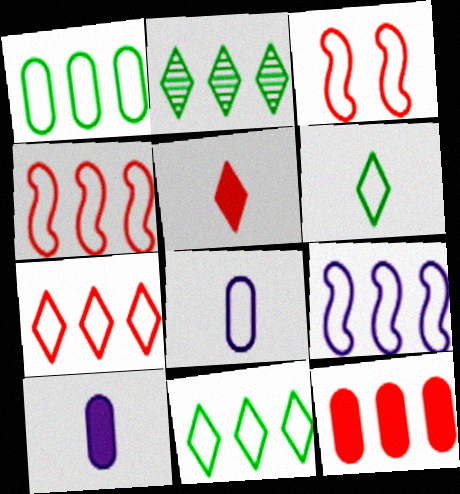[[1, 7, 9], 
[2, 3, 10], 
[2, 9, 12], 
[3, 8, 11]]